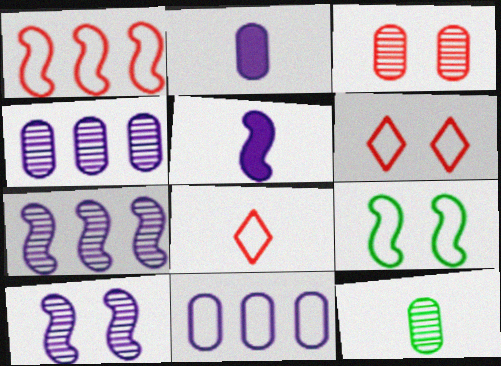[[3, 4, 12], 
[5, 8, 12], 
[8, 9, 11]]